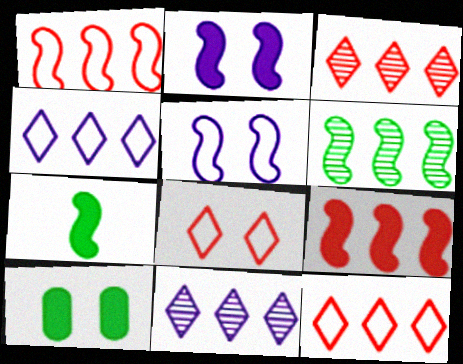[[2, 7, 9]]